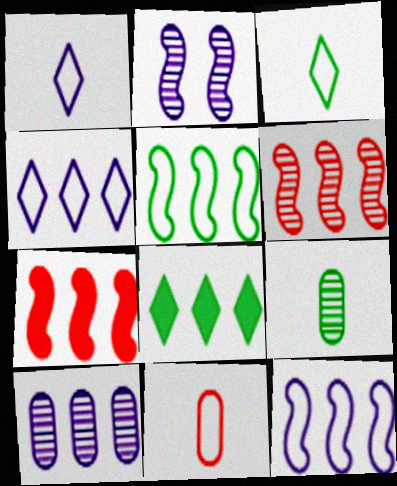[[2, 8, 11]]